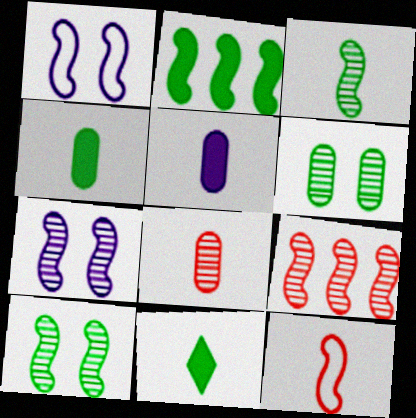[[2, 7, 12], 
[3, 7, 9]]